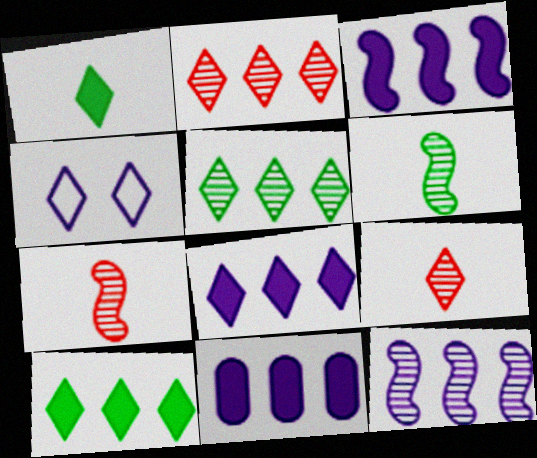[[1, 2, 4], 
[3, 8, 11], 
[4, 9, 10]]